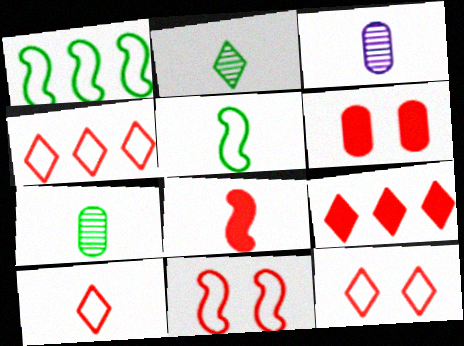[[4, 10, 12], 
[6, 8, 9]]